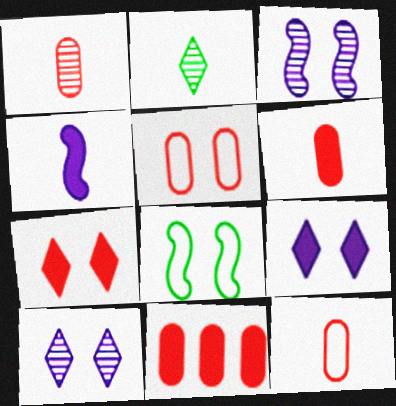[[1, 5, 11], 
[1, 6, 12], 
[2, 4, 12]]